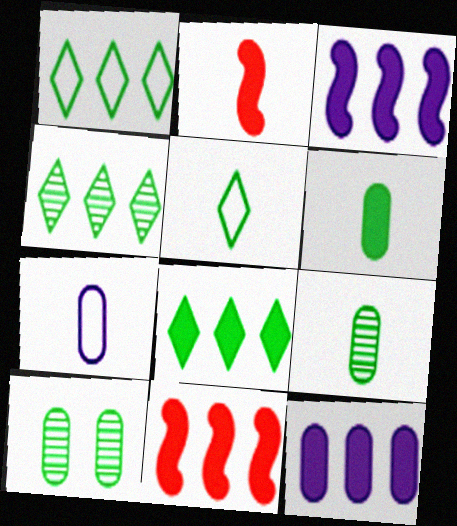[[1, 4, 8], 
[8, 11, 12]]